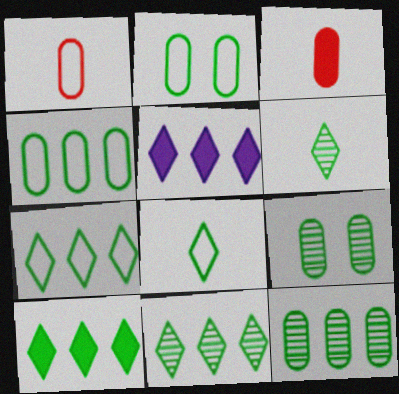[[7, 10, 11]]